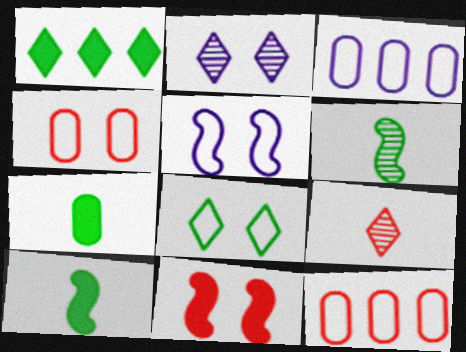[[2, 10, 12], 
[4, 5, 8], 
[9, 11, 12]]